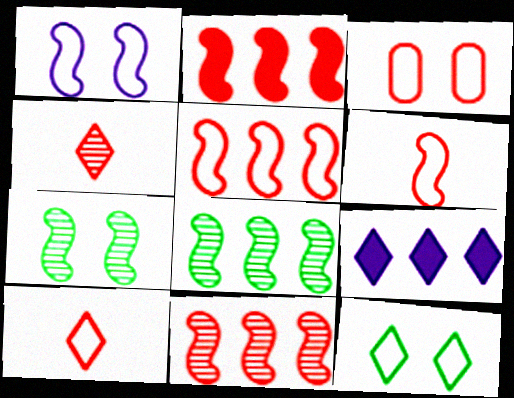[[1, 3, 12], 
[2, 3, 4], 
[2, 5, 11], 
[3, 5, 10], 
[4, 9, 12]]